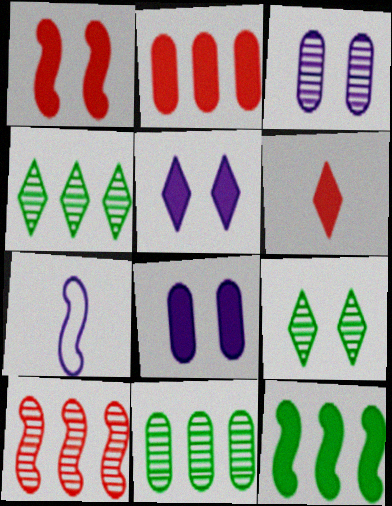[[1, 2, 6], 
[2, 7, 9], 
[6, 8, 12]]